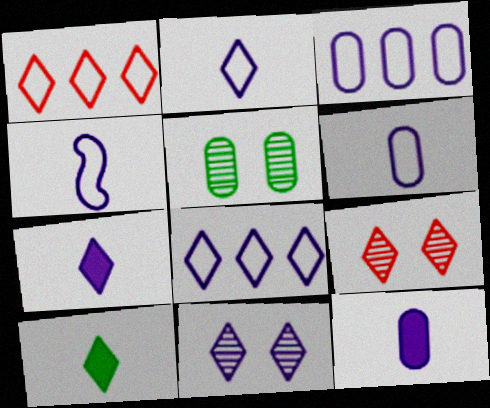[[1, 10, 11], 
[2, 4, 6], 
[7, 8, 11], 
[8, 9, 10]]